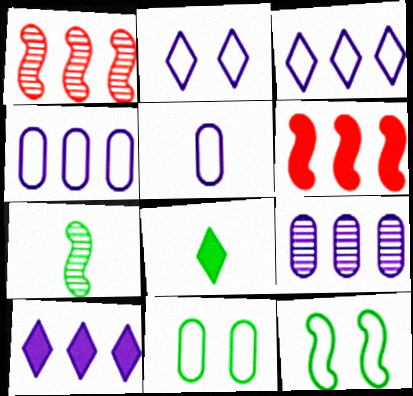[]